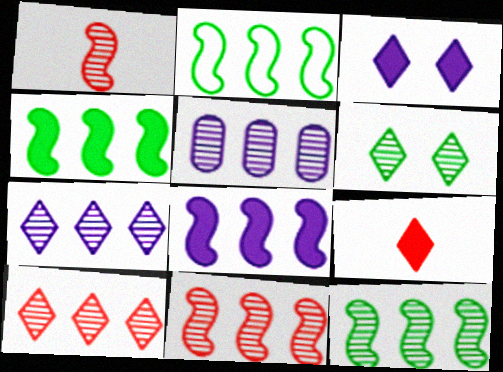[[1, 5, 6], 
[2, 4, 12], 
[2, 8, 11], 
[5, 10, 12]]